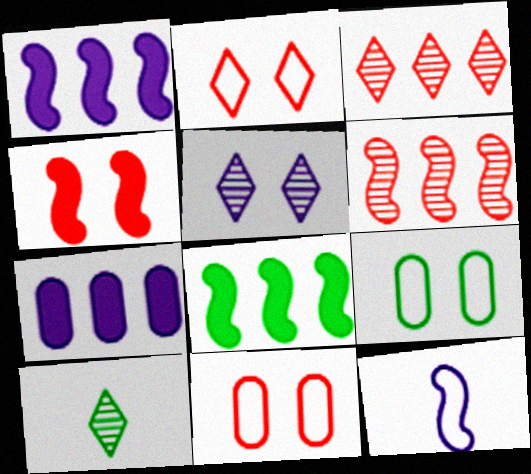[[1, 10, 11], 
[3, 5, 10], 
[4, 5, 9], 
[5, 7, 12], 
[8, 9, 10]]